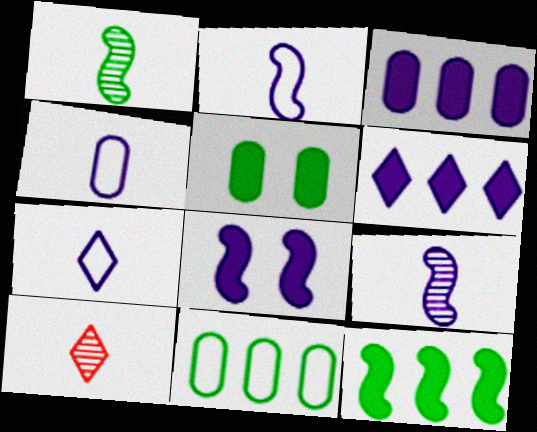[[2, 4, 7], 
[8, 10, 11]]